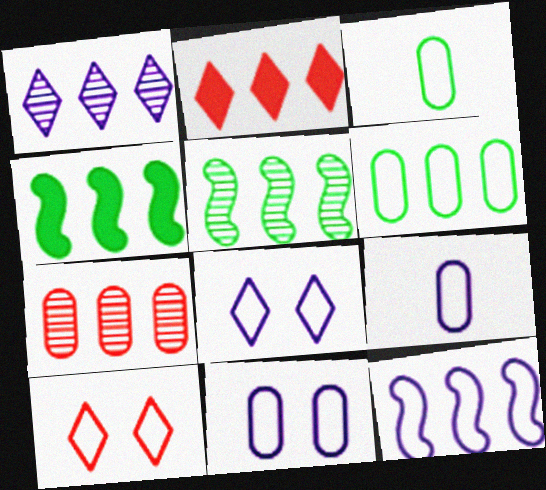[[1, 5, 7], 
[3, 10, 12], 
[8, 9, 12]]